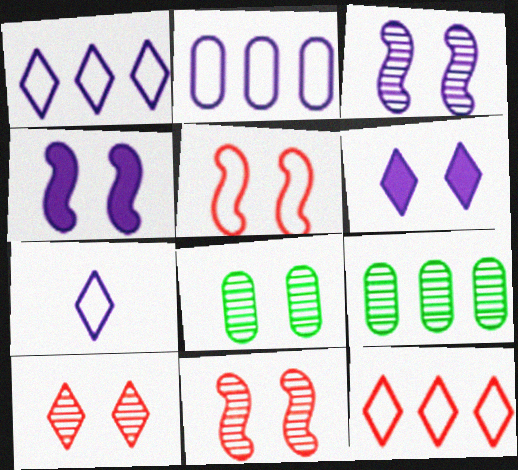[[3, 8, 10], 
[5, 6, 8]]